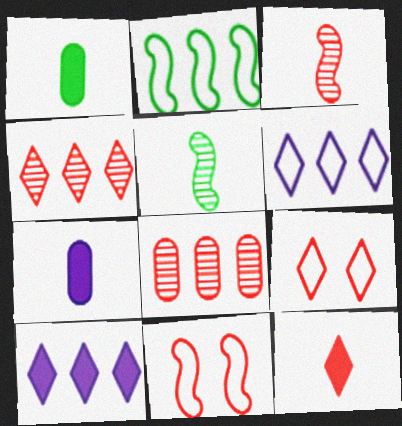[[2, 8, 10], 
[4, 9, 12], 
[8, 11, 12]]